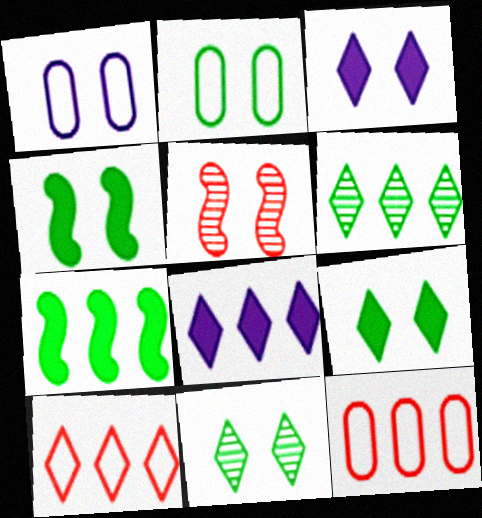[[1, 5, 9], 
[2, 3, 5], 
[2, 4, 11], 
[6, 8, 10]]